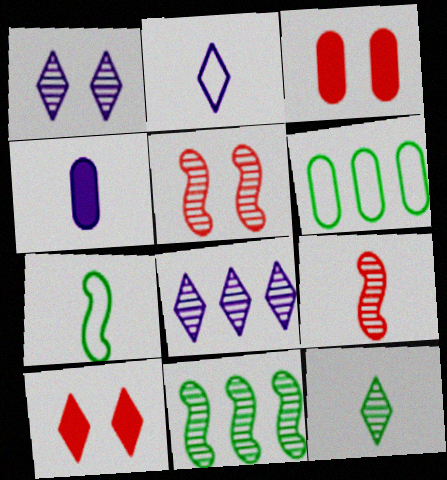[[2, 3, 11], 
[3, 7, 8]]